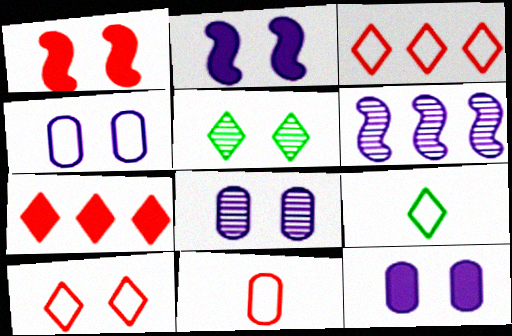[[1, 4, 5], 
[4, 8, 12]]